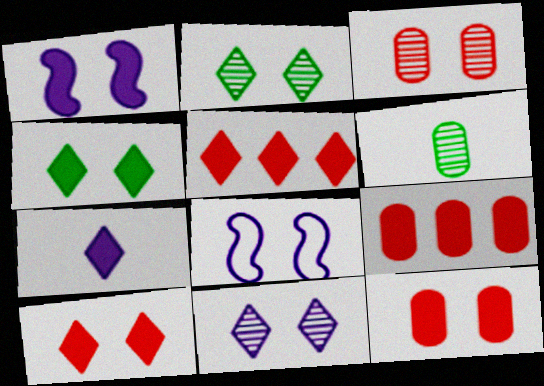[[1, 4, 12], 
[2, 8, 12], 
[3, 4, 8], 
[4, 5, 7], 
[5, 6, 8]]